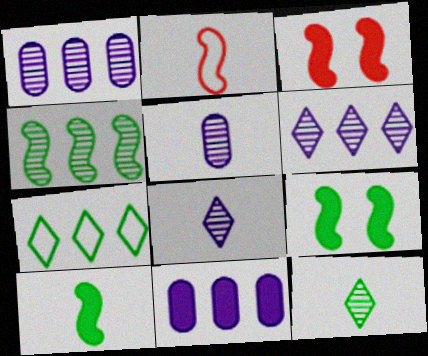[[3, 5, 7]]